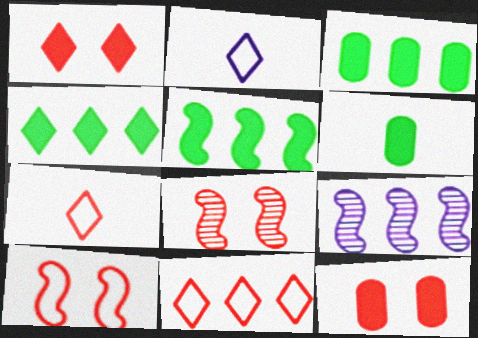[[2, 3, 8], 
[3, 4, 5], 
[3, 9, 11]]